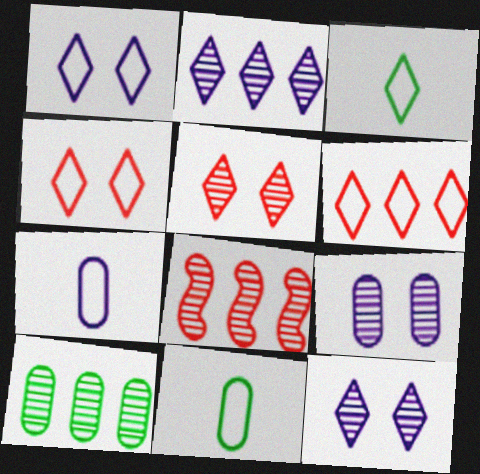[[1, 3, 6], 
[2, 8, 10]]